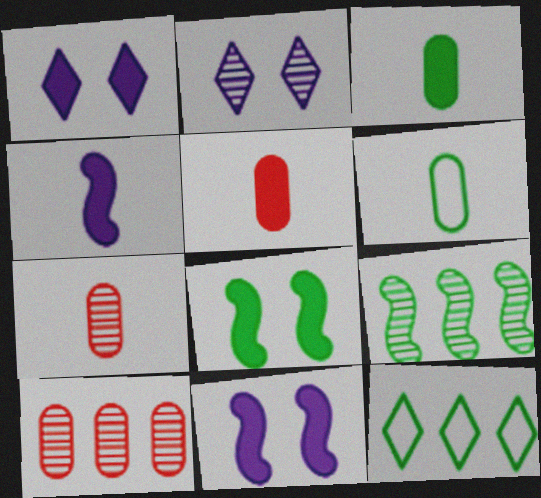[[2, 7, 9], 
[7, 11, 12]]